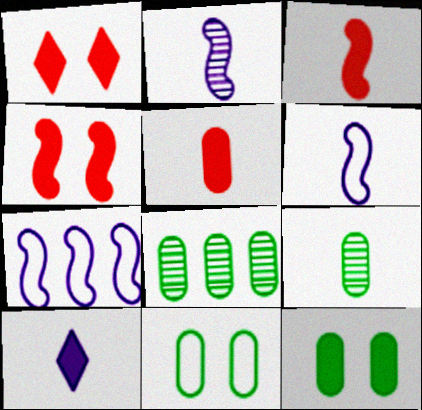[[1, 6, 8], 
[1, 7, 9]]